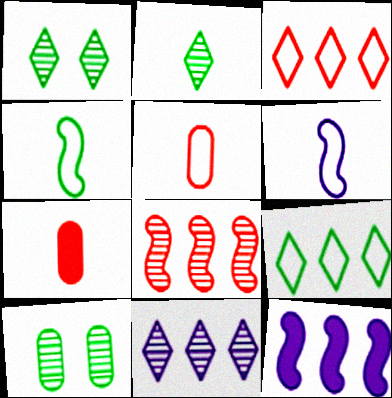[[1, 5, 12], 
[2, 6, 7]]